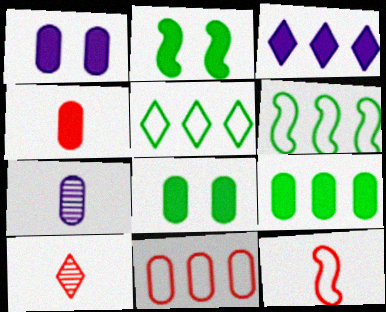[[1, 4, 9], 
[1, 6, 10], 
[2, 3, 4], 
[4, 10, 12], 
[7, 8, 11]]